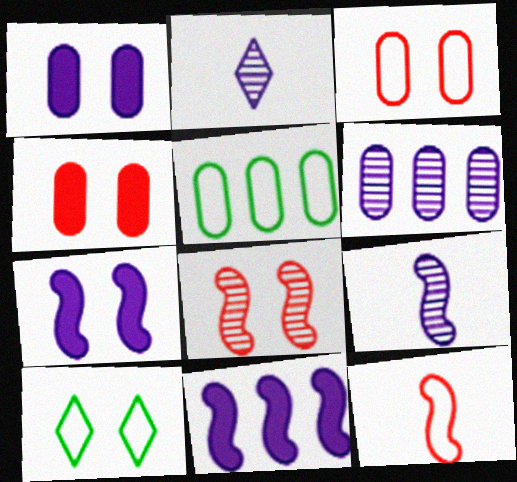[[1, 8, 10]]